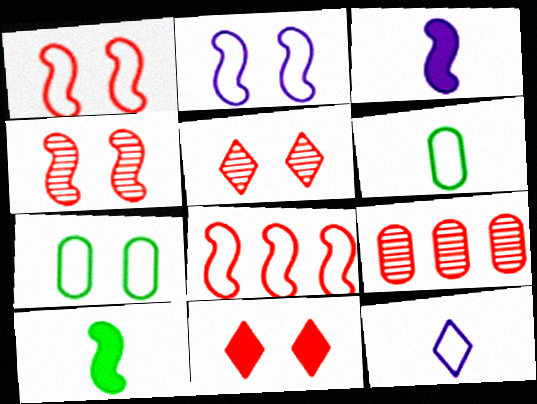[[7, 8, 12]]